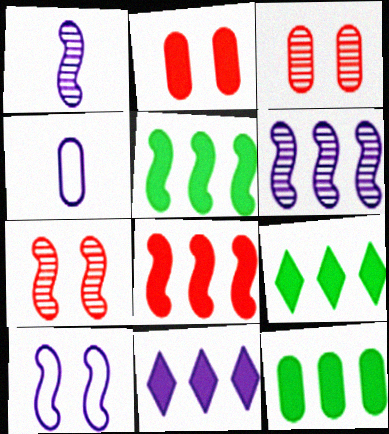[[3, 4, 12], 
[4, 7, 9], 
[5, 9, 12], 
[8, 11, 12]]